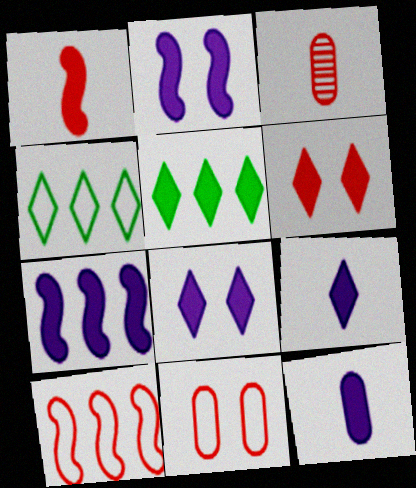[[2, 3, 4], 
[3, 6, 10], 
[5, 6, 9], 
[7, 8, 12]]